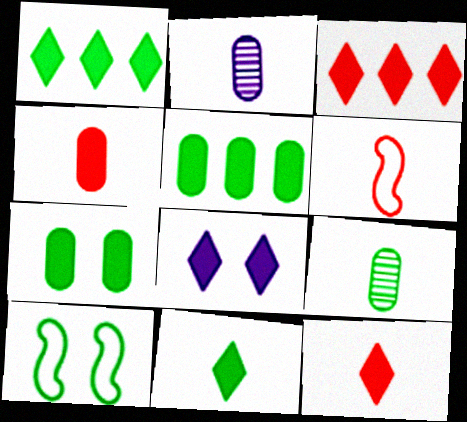[[1, 8, 12], 
[1, 9, 10], 
[2, 3, 10], 
[2, 6, 11], 
[3, 8, 11]]